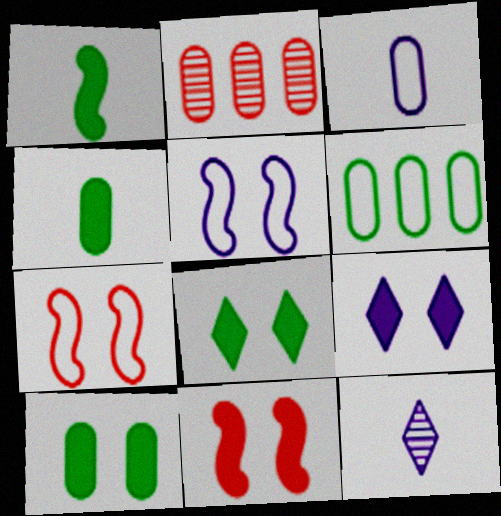[[2, 3, 10], 
[6, 11, 12], 
[9, 10, 11]]